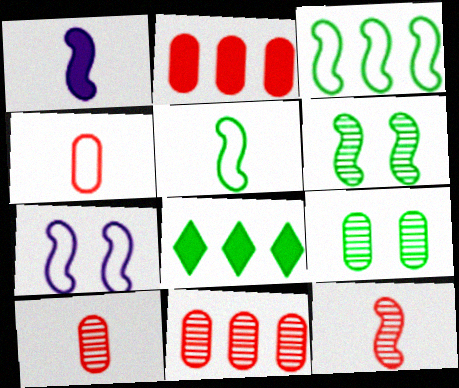[[1, 5, 12], 
[5, 8, 9], 
[7, 8, 10]]